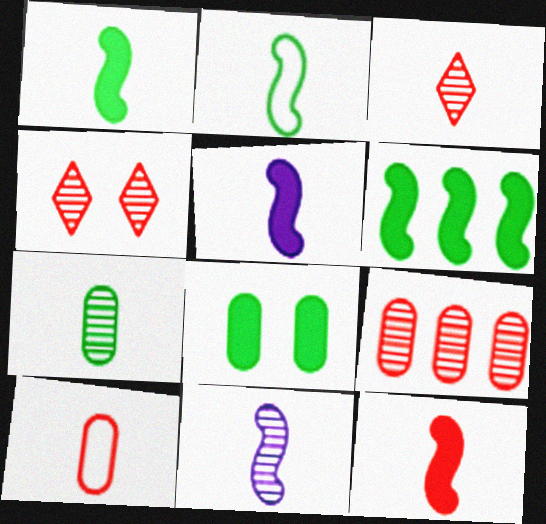[[1, 5, 12], 
[2, 11, 12], 
[3, 7, 11], 
[3, 10, 12]]